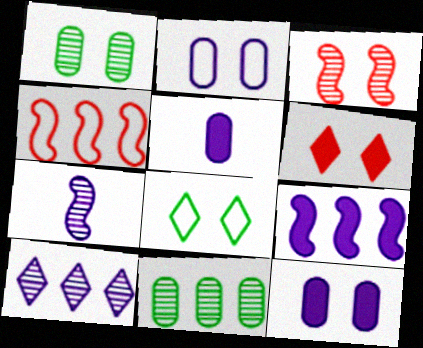[[3, 8, 12]]